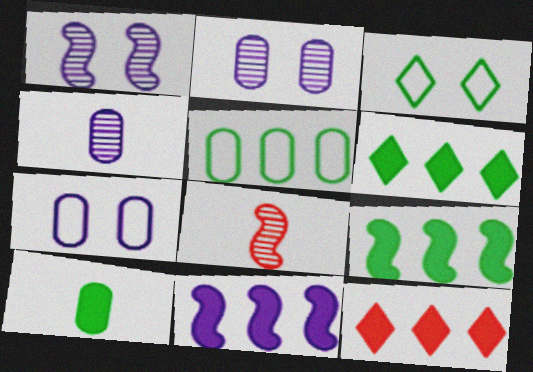[[6, 7, 8]]